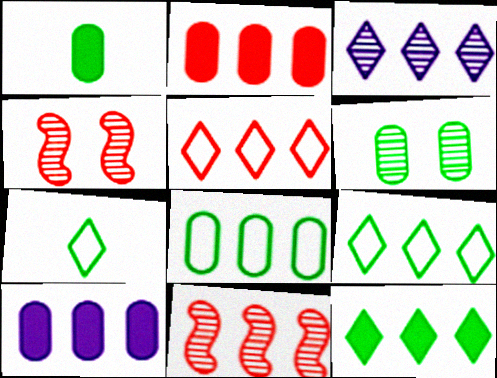[[1, 6, 8], 
[2, 5, 11], 
[3, 5, 12], 
[4, 7, 10], 
[9, 10, 11]]